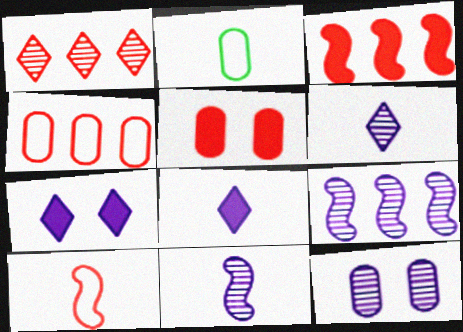[[1, 3, 4], 
[1, 5, 10], 
[6, 9, 12]]